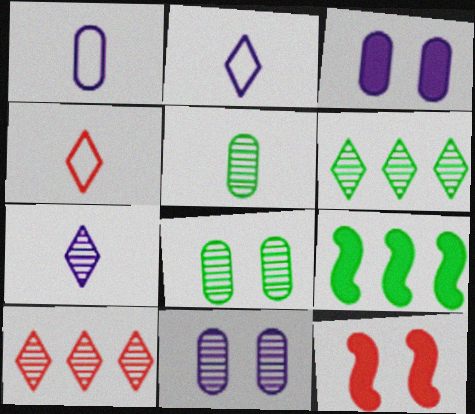[[1, 6, 12], 
[4, 9, 11]]